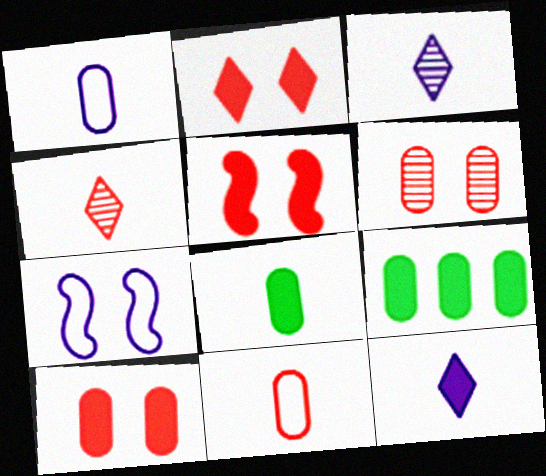[[1, 6, 9], 
[2, 5, 10], 
[4, 7, 9], 
[5, 9, 12]]